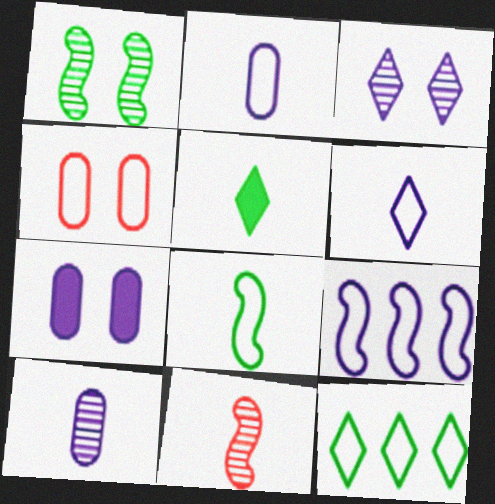[[2, 5, 11], 
[7, 11, 12]]